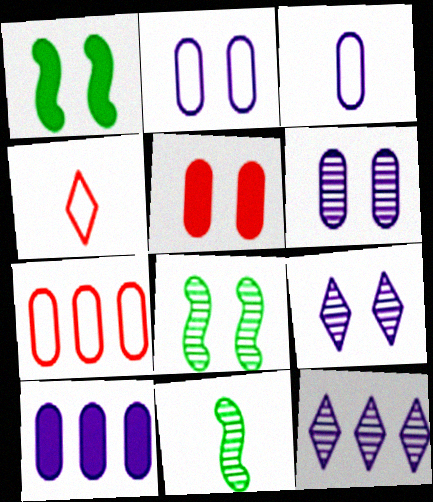[[3, 6, 10], 
[4, 8, 10]]